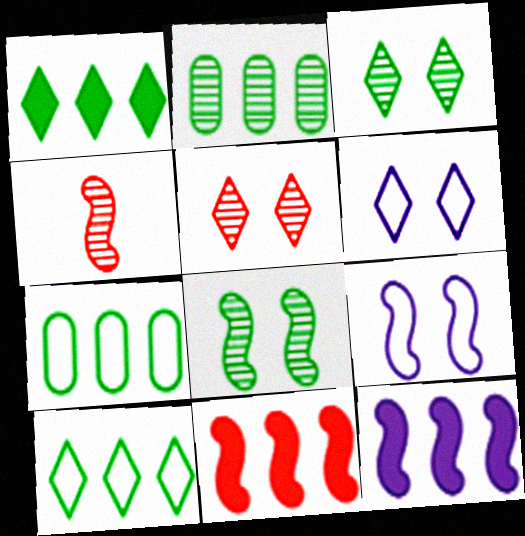[]